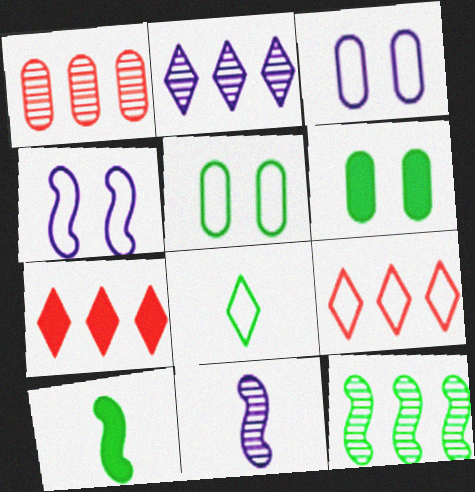[[1, 2, 12], 
[5, 7, 11], 
[6, 8, 12], 
[6, 9, 11]]